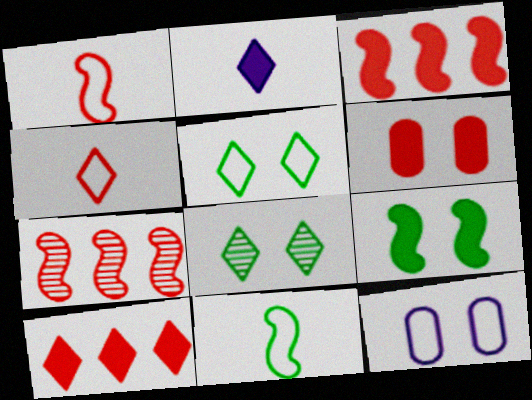[[4, 6, 7]]